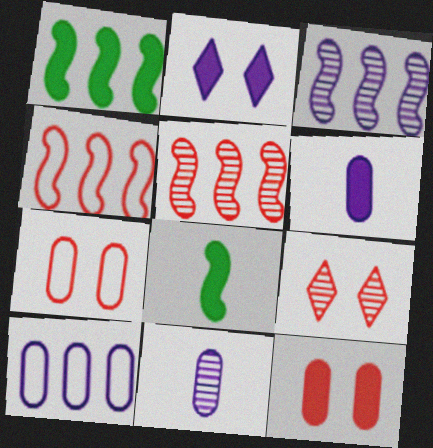[[1, 3, 4], 
[8, 9, 10]]